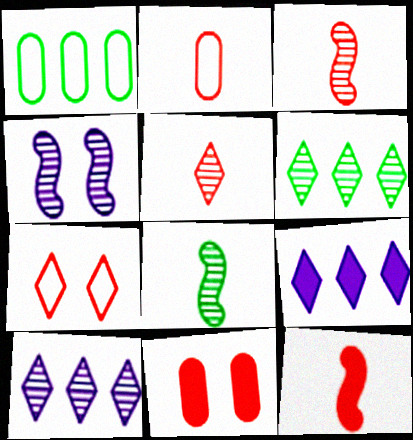[[2, 5, 12]]